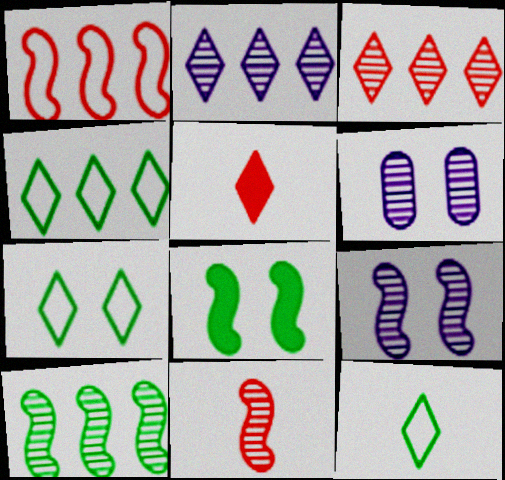[[2, 5, 7], 
[4, 7, 12], 
[9, 10, 11]]